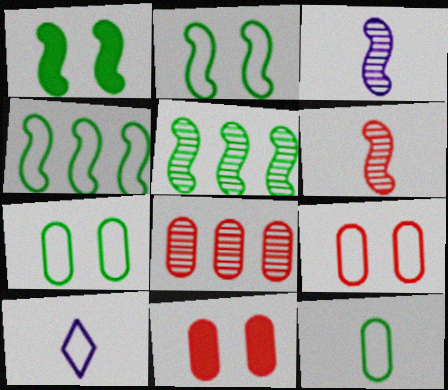[[1, 8, 10], 
[4, 9, 10], 
[5, 10, 11]]